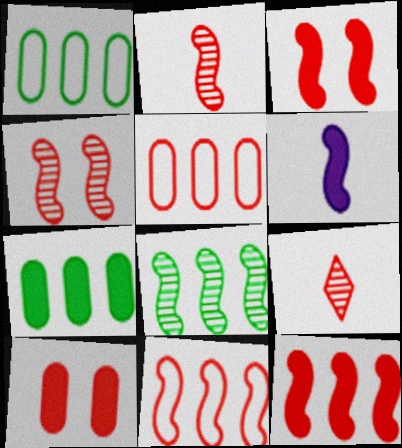[[2, 3, 11], 
[3, 5, 9], 
[9, 10, 11]]